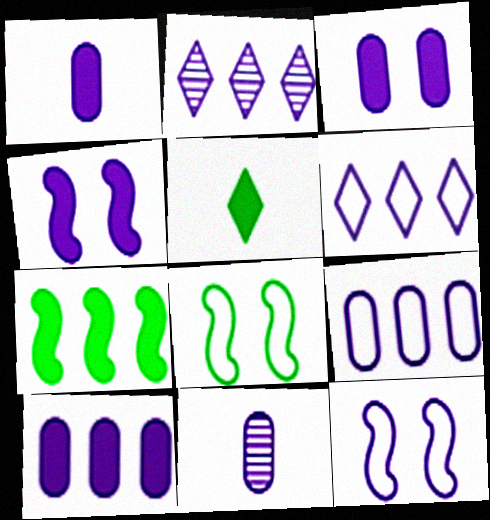[[1, 2, 12], 
[1, 3, 10], 
[3, 9, 11], 
[4, 6, 11]]